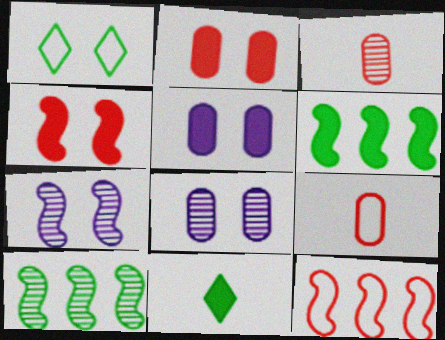[[1, 2, 7], 
[1, 4, 8], 
[8, 11, 12]]